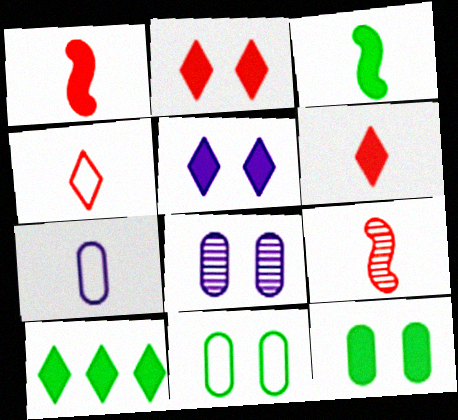[[3, 10, 12], 
[5, 6, 10]]